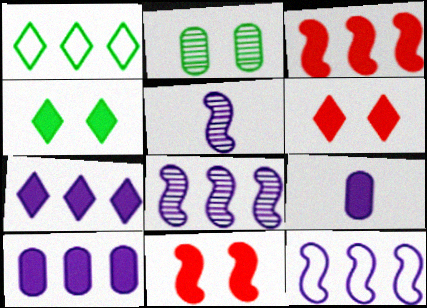[[3, 4, 9]]